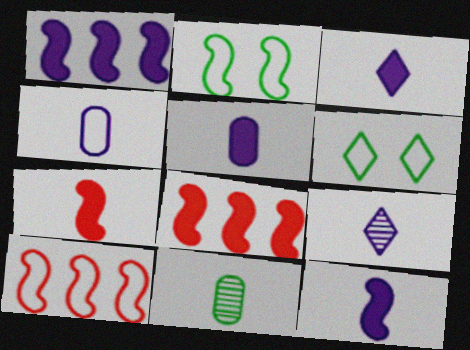[[3, 5, 12], 
[4, 6, 10], 
[4, 9, 12]]